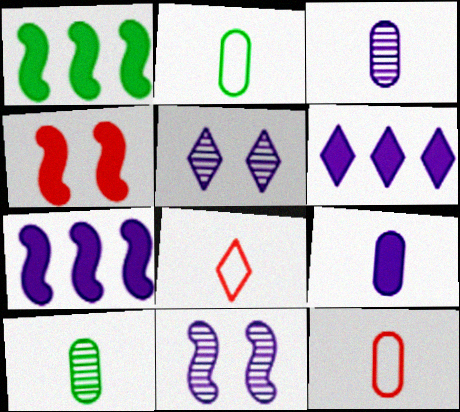[[1, 5, 12], 
[9, 10, 12]]